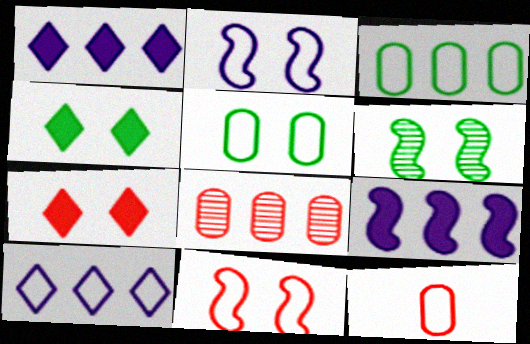[[1, 6, 12], 
[4, 5, 6]]